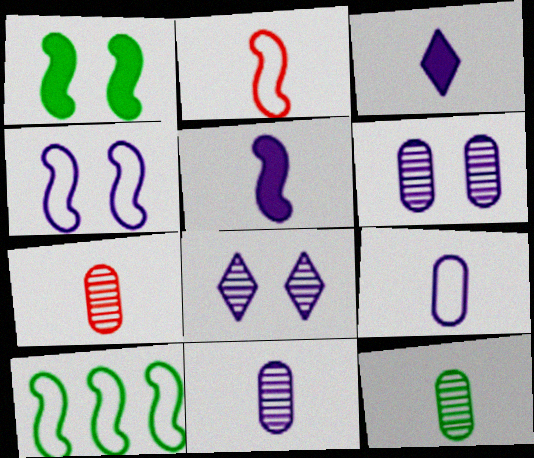[[2, 3, 12], 
[2, 4, 10], 
[7, 11, 12]]